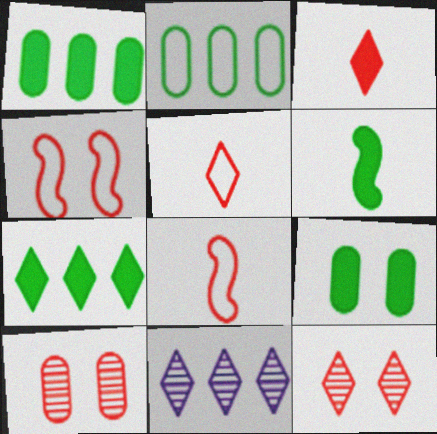[[6, 7, 9], 
[8, 9, 11]]